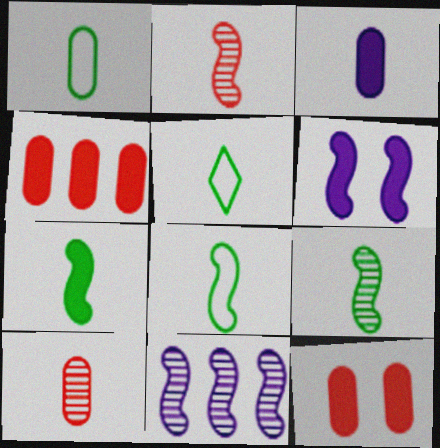[[1, 3, 10], 
[1, 5, 8], 
[2, 3, 5], 
[5, 11, 12], 
[7, 8, 9]]